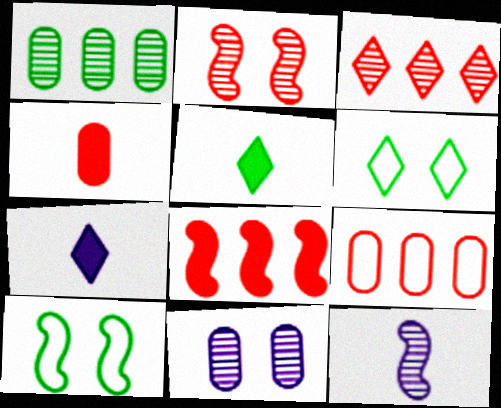[[1, 5, 10], 
[3, 6, 7], 
[3, 8, 9], 
[8, 10, 12]]